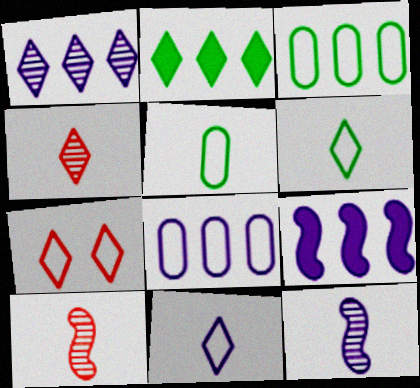[[1, 8, 9]]